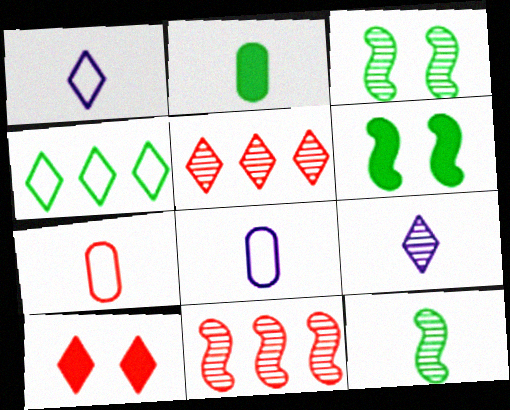[[2, 3, 4], 
[4, 9, 10], 
[5, 6, 8], 
[7, 10, 11]]